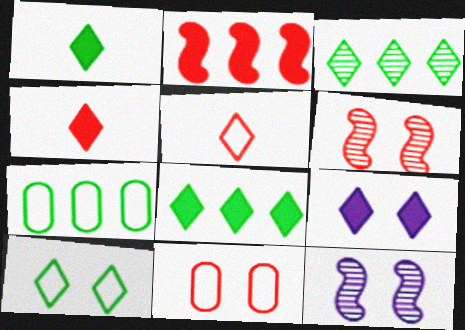[[1, 3, 10], 
[3, 5, 9], 
[4, 7, 12], 
[4, 8, 9]]